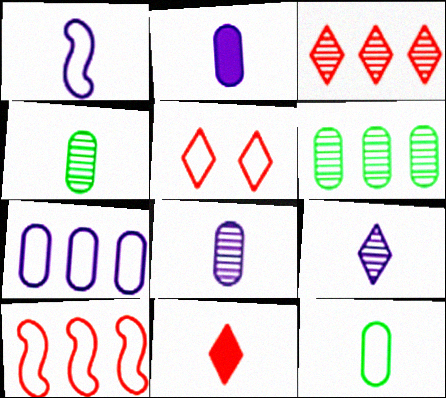[[1, 2, 9], 
[1, 4, 11], 
[3, 5, 11]]